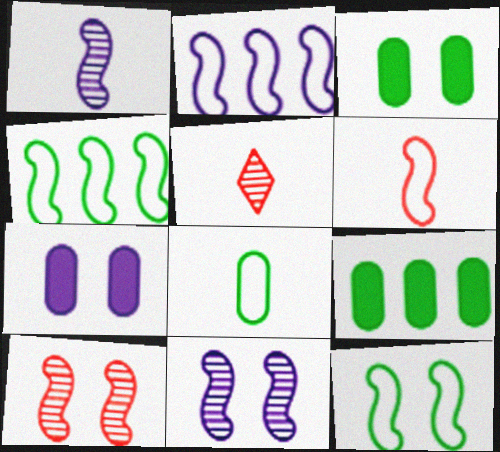[[2, 3, 5], 
[2, 6, 12], 
[4, 5, 7]]